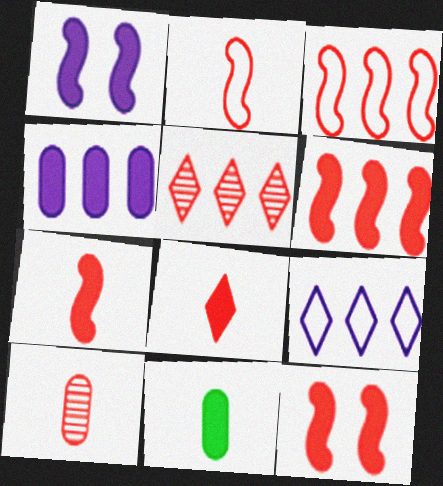[[2, 8, 10], 
[6, 7, 12]]